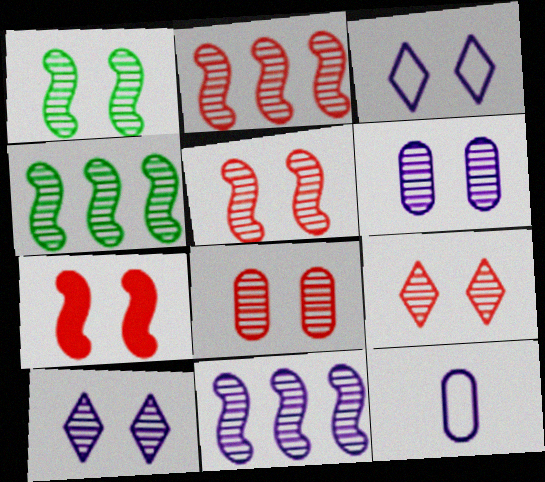[[1, 6, 9], 
[1, 8, 10], 
[2, 4, 11], 
[5, 8, 9]]